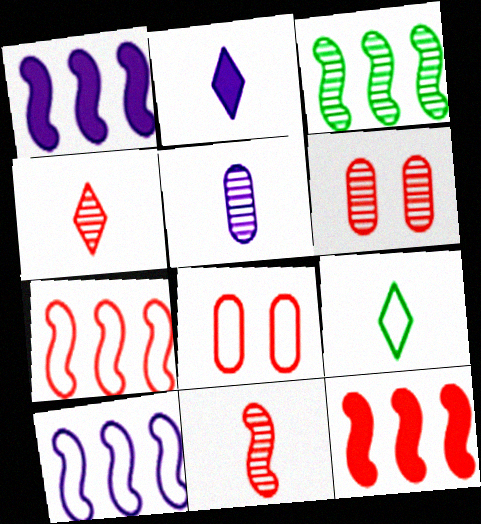[[1, 3, 7], 
[1, 6, 9], 
[2, 3, 8], 
[2, 4, 9], 
[3, 10, 12], 
[4, 8, 12], 
[8, 9, 10]]